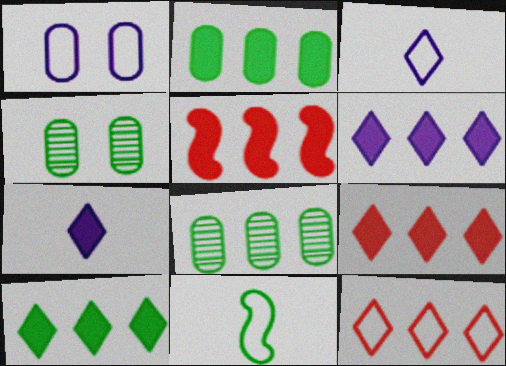[[1, 11, 12], 
[2, 5, 6], 
[3, 4, 5], 
[4, 10, 11], 
[6, 9, 10]]